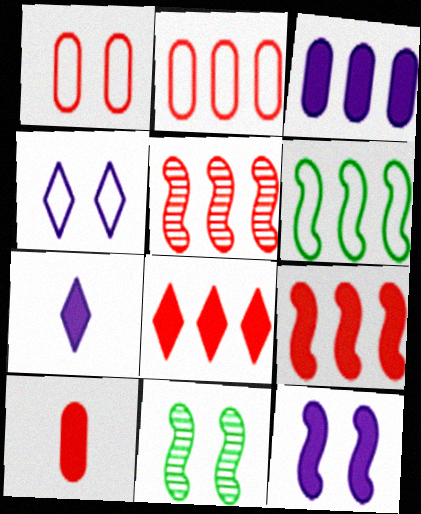[[2, 5, 8], 
[2, 7, 11], 
[3, 7, 12]]